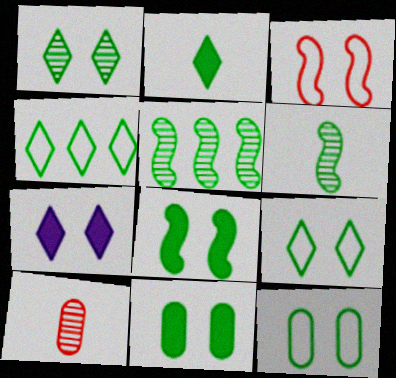[[1, 2, 4], 
[1, 8, 12], 
[2, 5, 12], 
[4, 6, 11]]